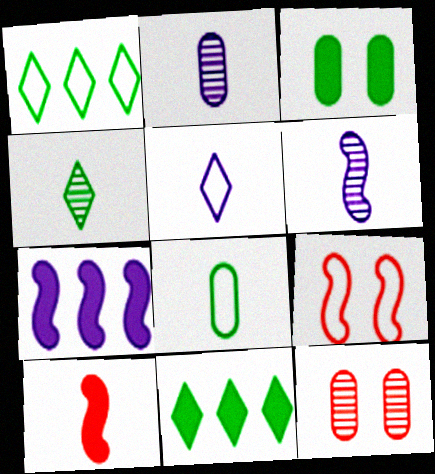[[2, 9, 11]]